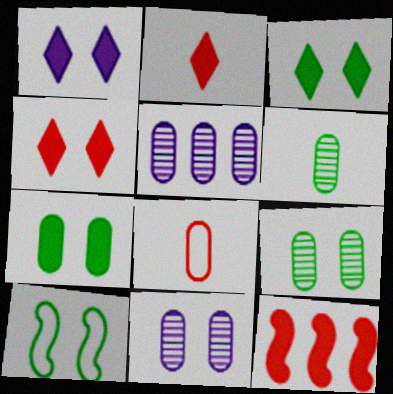[[1, 3, 4], 
[2, 5, 10], 
[3, 9, 10], 
[4, 10, 11], 
[5, 7, 8]]